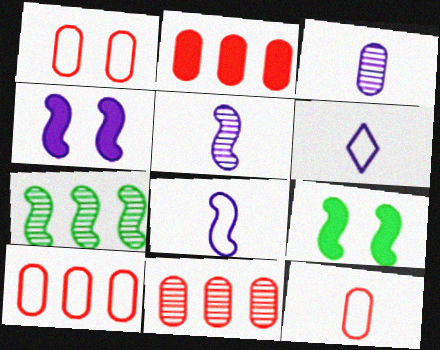[[1, 10, 12], 
[2, 10, 11], 
[6, 9, 11]]